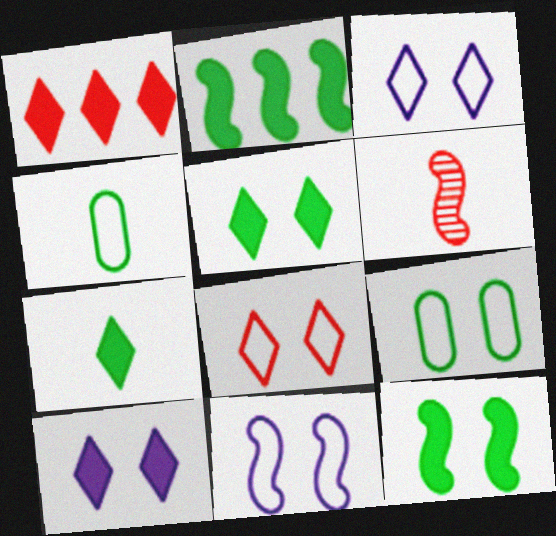[[1, 7, 10], 
[2, 6, 11], 
[8, 9, 11]]